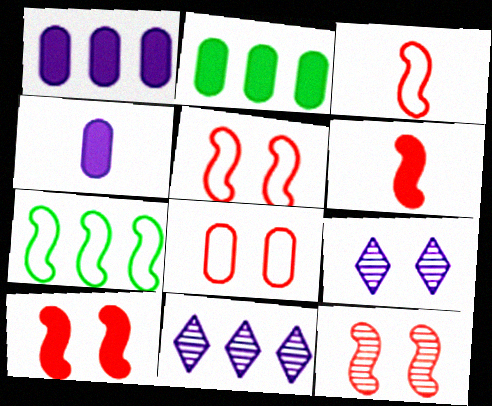[[2, 3, 9], 
[5, 10, 12]]